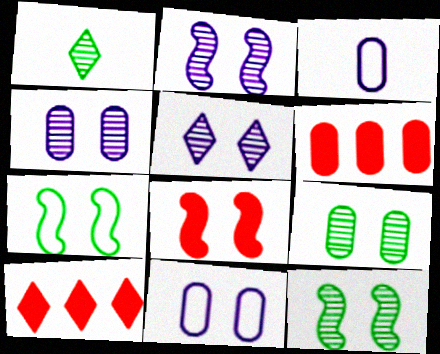[[2, 4, 5], 
[2, 7, 8], 
[3, 6, 9], 
[3, 10, 12]]